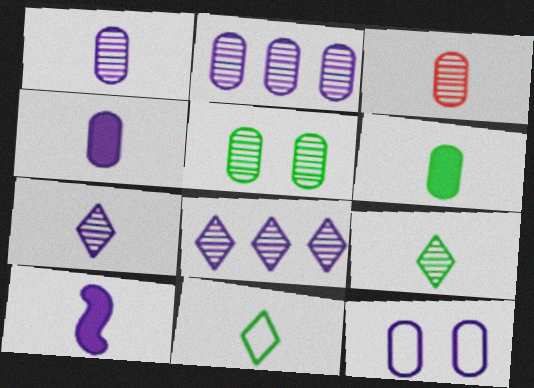[[2, 3, 5], 
[2, 4, 12], 
[3, 10, 11], 
[8, 10, 12]]